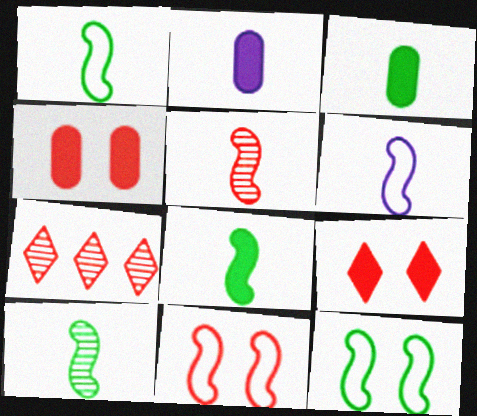[[1, 8, 10], 
[2, 7, 12], 
[5, 6, 8]]